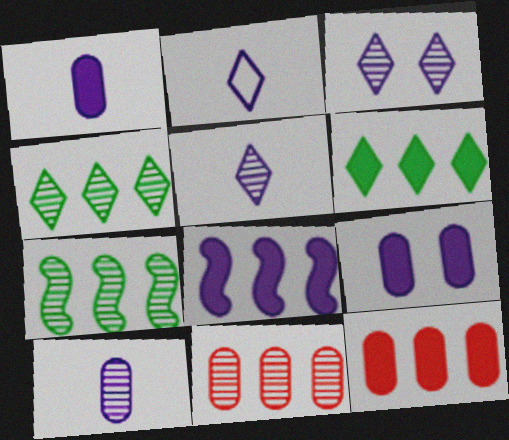[[6, 8, 12]]